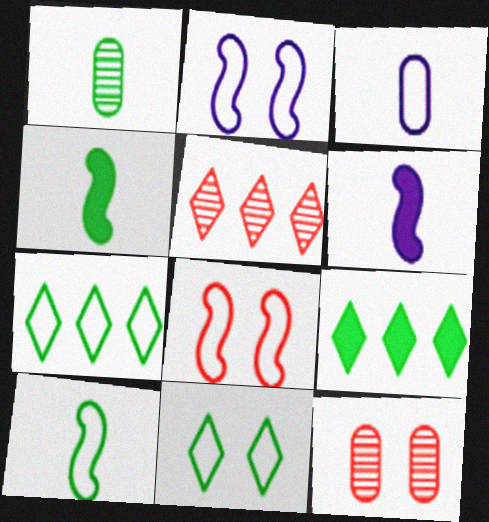[[3, 7, 8], 
[6, 7, 12]]